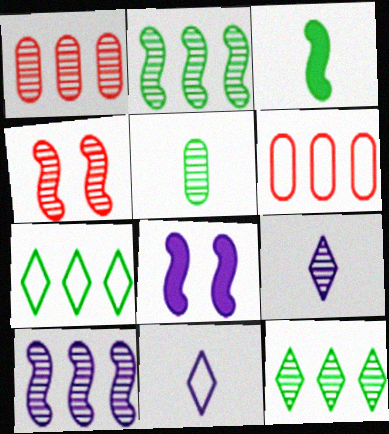[[1, 10, 12]]